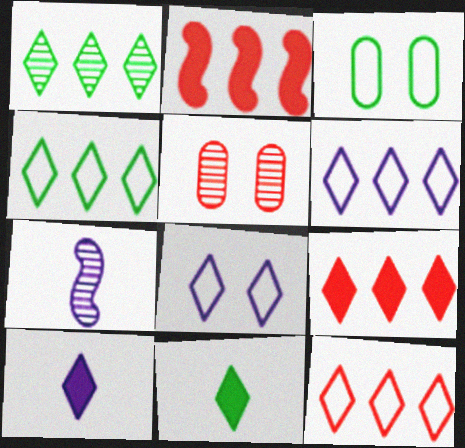[[1, 5, 7], 
[1, 6, 9], 
[3, 7, 9], 
[4, 6, 12]]